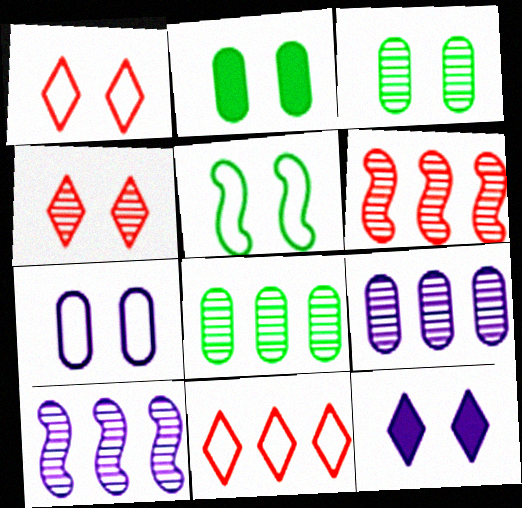[[1, 5, 7]]